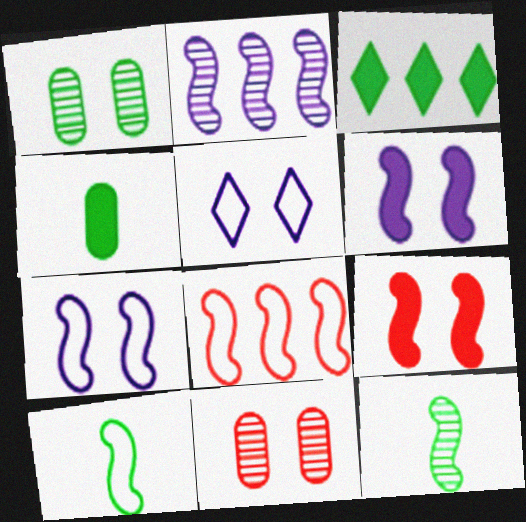[[1, 3, 10], 
[1, 5, 9], 
[2, 9, 10], 
[6, 8, 12], 
[7, 8, 10]]